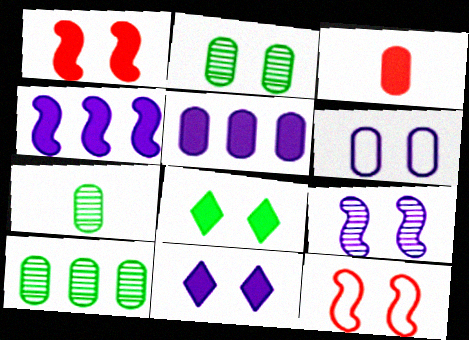[[2, 7, 10], 
[2, 11, 12], 
[3, 4, 8], 
[3, 6, 10], 
[6, 9, 11]]